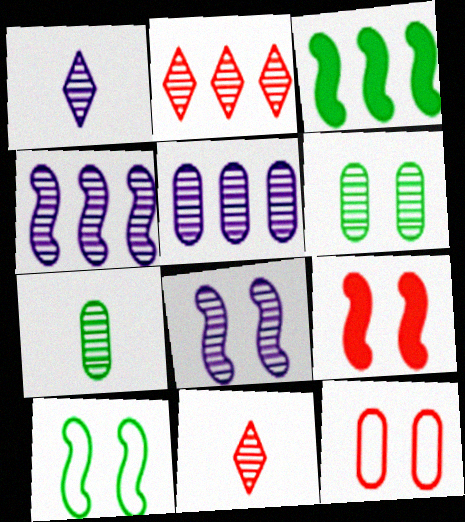[[1, 3, 12], 
[1, 5, 8], 
[2, 7, 8], 
[4, 6, 11], 
[8, 9, 10]]